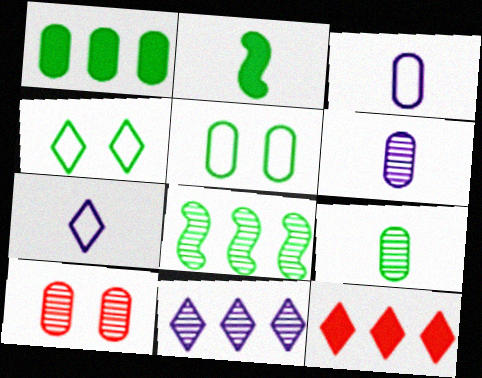[[1, 3, 10], 
[1, 5, 9]]